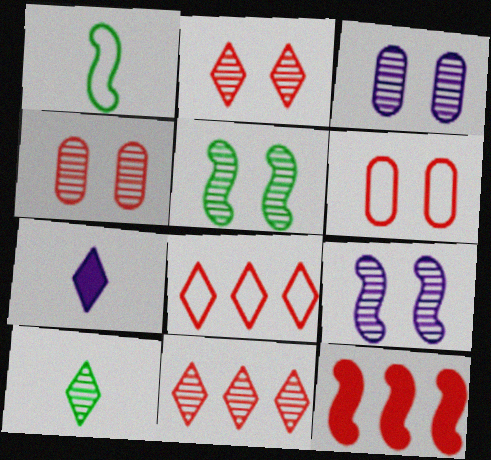[[1, 9, 12], 
[2, 3, 5]]